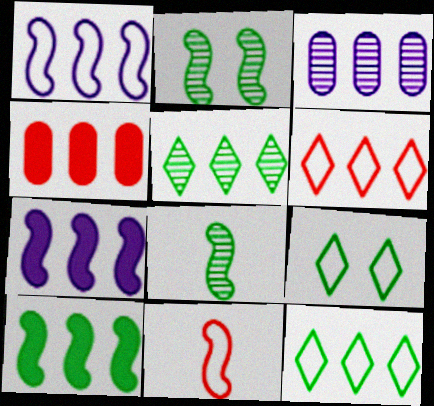[[1, 4, 5], 
[2, 7, 11], 
[3, 6, 10]]